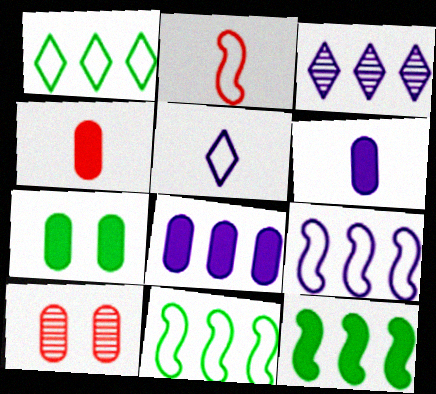[[2, 3, 7], 
[3, 8, 9], 
[4, 7, 8], 
[5, 10, 12]]